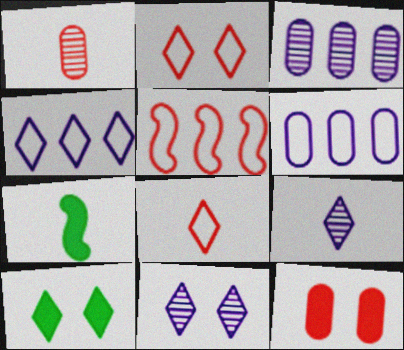[[2, 3, 7], 
[2, 10, 11]]